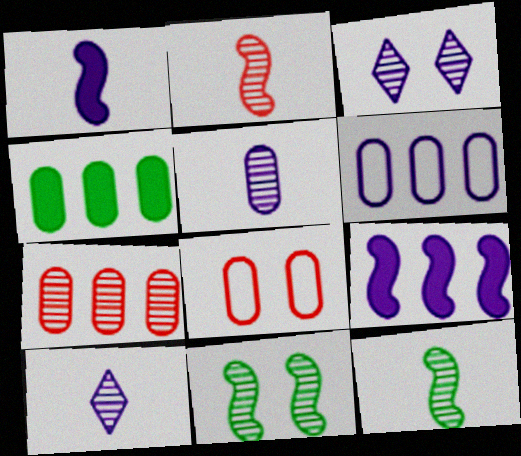[[1, 3, 6], 
[3, 7, 12], 
[4, 5, 8], 
[4, 6, 7], 
[7, 10, 11]]